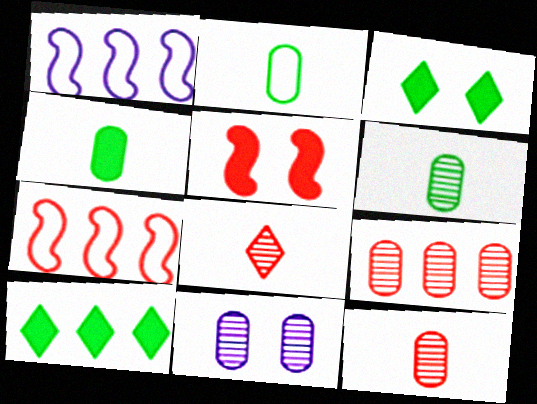[[1, 3, 12], 
[1, 9, 10], 
[2, 4, 6], 
[6, 9, 11]]